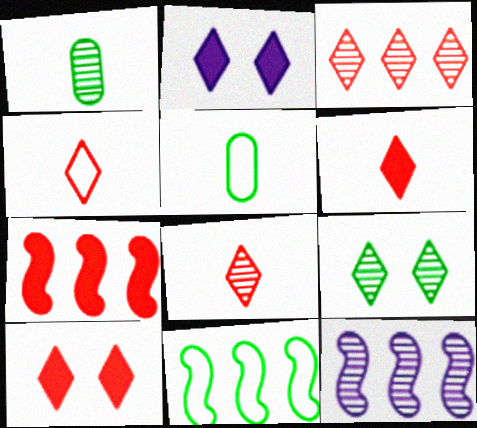[[3, 4, 10], 
[4, 6, 8], 
[5, 10, 12], 
[7, 11, 12]]